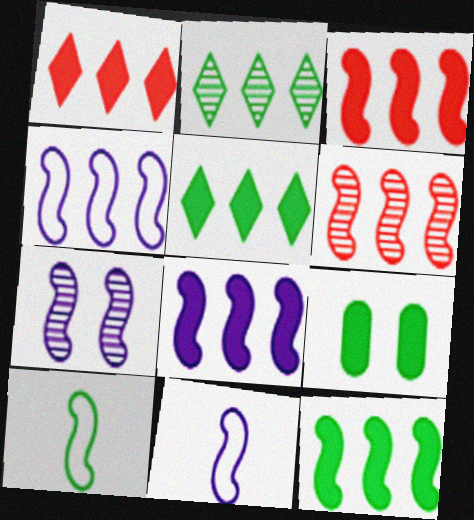[[2, 9, 10], 
[3, 7, 10], 
[3, 8, 12], 
[4, 6, 12], 
[7, 8, 11]]